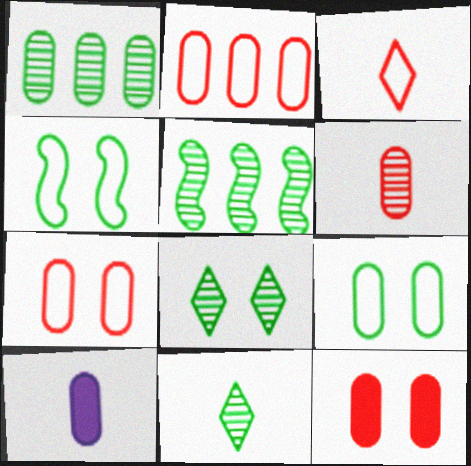[[1, 7, 10], 
[2, 6, 12]]